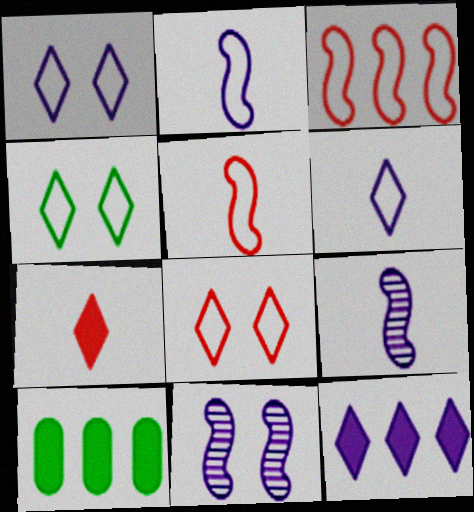[[1, 4, 8], 
[8, 9, 10]]